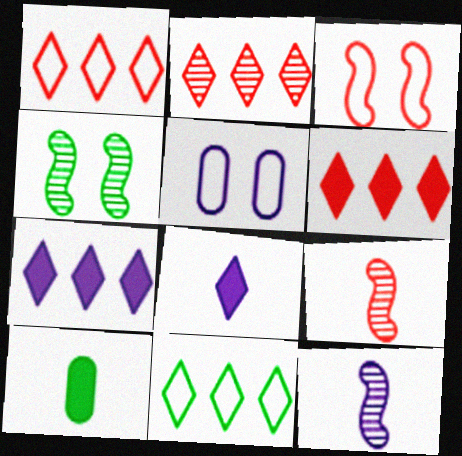[[1, 2, 6], 
[2, 7, 11], 
[4, 10, 11], 
[5, 7, 12]]